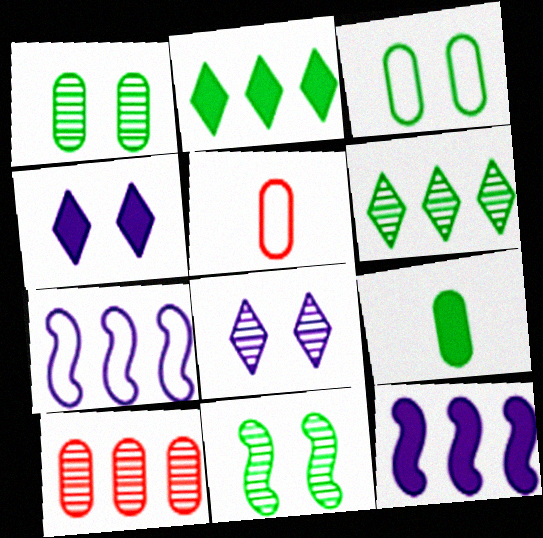[[2, 7, 10]]